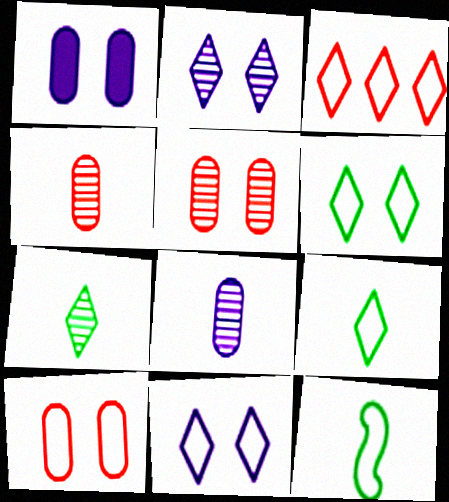[[3, 9, 11]]